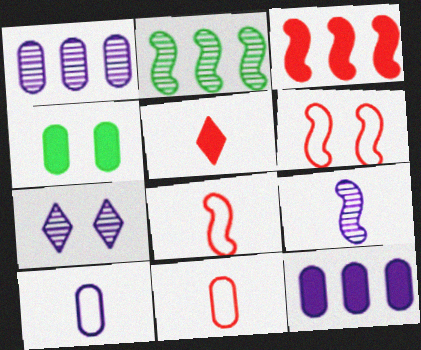[[1, 4, 11], 
[1, 7, 9], 
[4, 6, 7]]